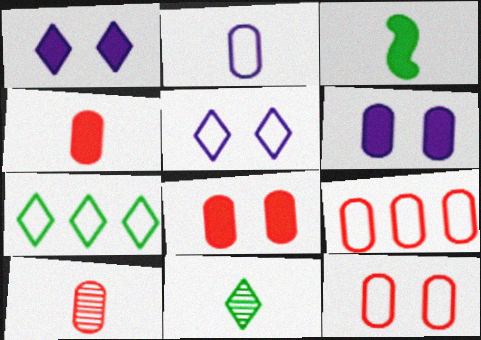[[8, 9, 10]]